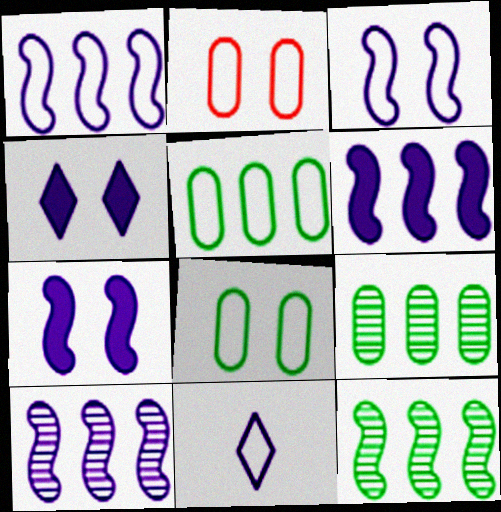[[1, 6, 10]]